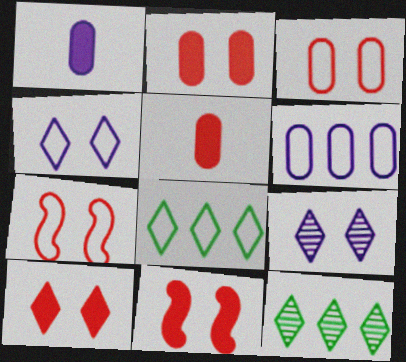[[1, 7, 12], 
[2, 10, 11]]